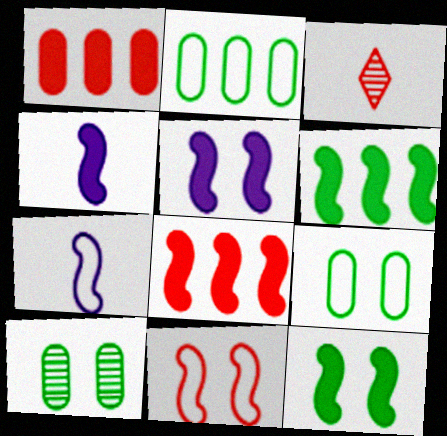[[1, 3, 11], 
[2, 3, 5], 
[4, 8, 12]]